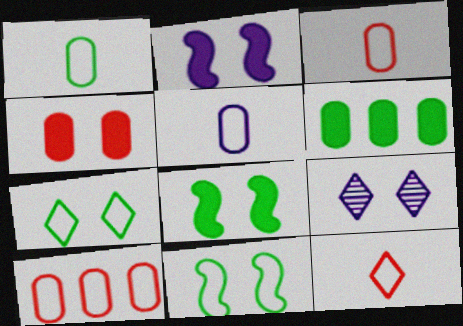[[1, 3, 5], 
[4, 9, 11]]